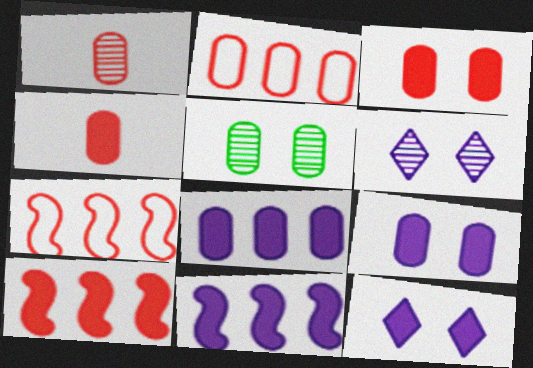[[1, 2, 3]]